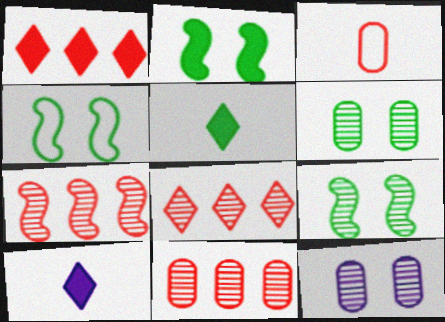[[2, 4, 9], 
[4, 10, 11], 
[7, 8, 11]]